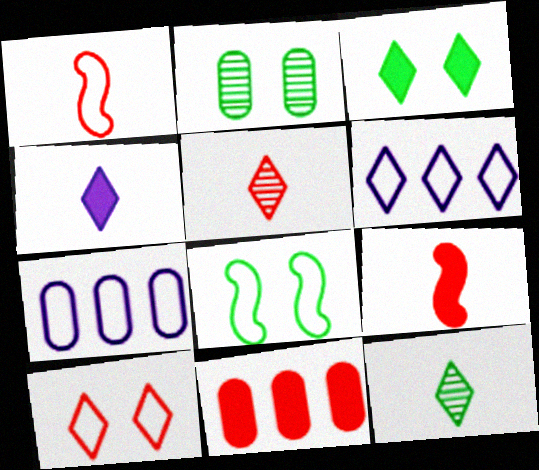[[2, 3, 8], 
[2, 6, 9], 
[3, 5, 6]]